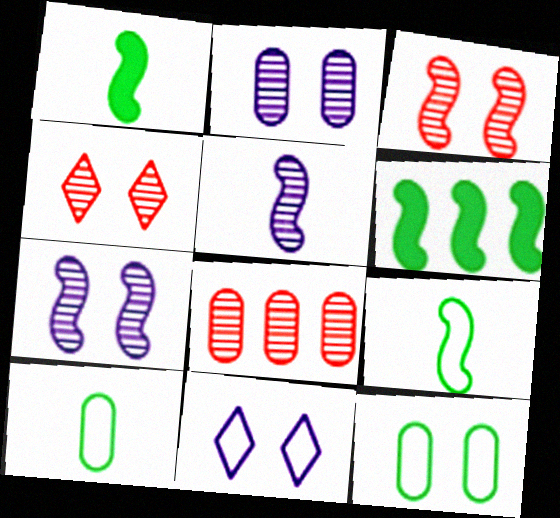[[1, 8, 11]]